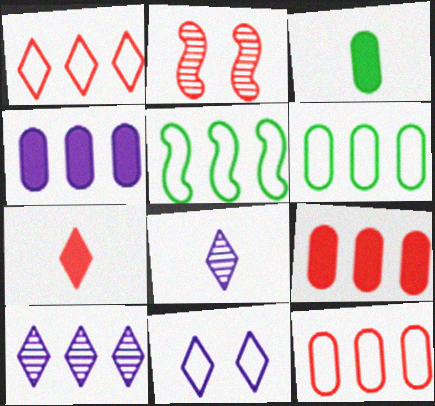[[2, 7, 12], 
[5, 9, 10]]